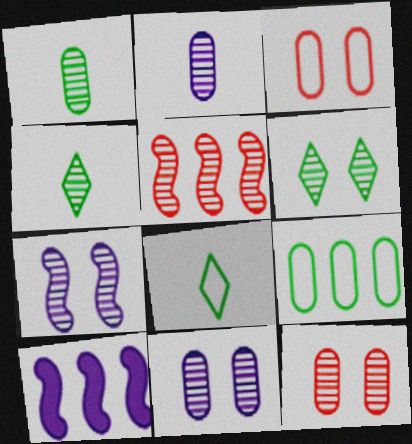[[2, 5, 6], 
[3, 4, 10], 
[4, 5, 11], 
[6, 7, 12], 
[8, 10, 12]]